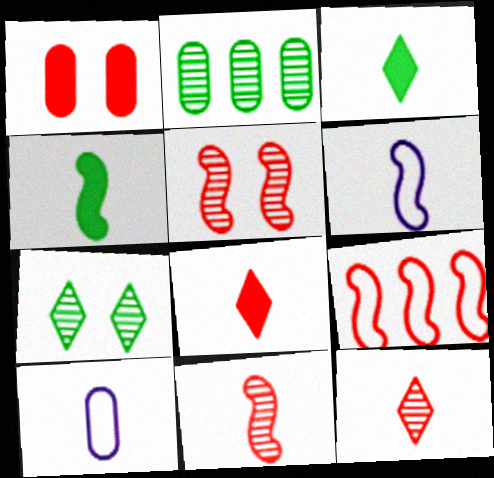[[1, 2, 10], 
[1, 9, 12], 
[3, 10, 11], 
[4, 6, 11], 
[4, 10, 12]]